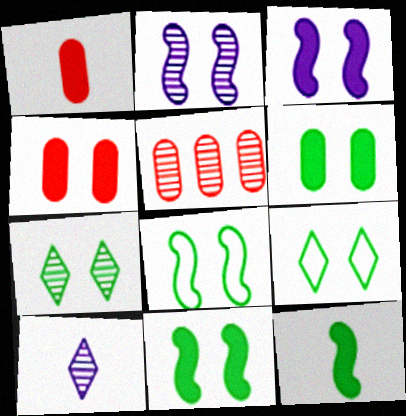[[2, 4, 9], 
[6, 7, 8]]